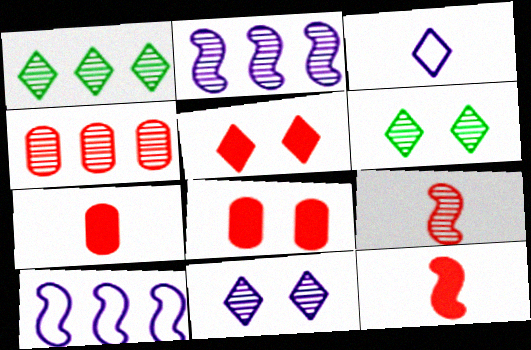[[1, 2, 4], 
[1, 3, 5], 
[6, 7, 10]]